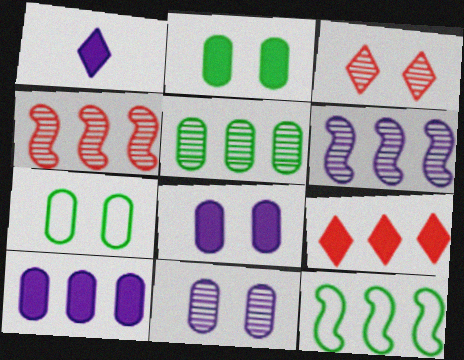[[1, 4, 7]]